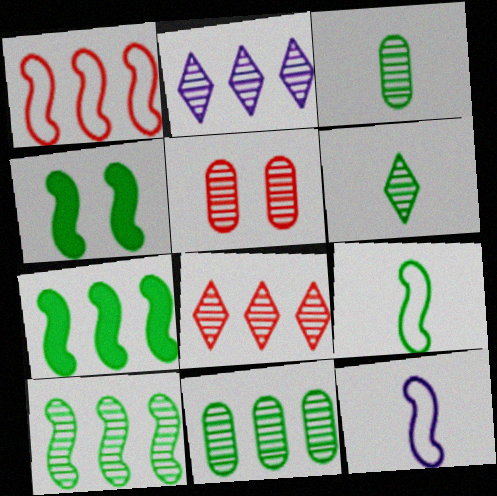[[4, 9, 10]]